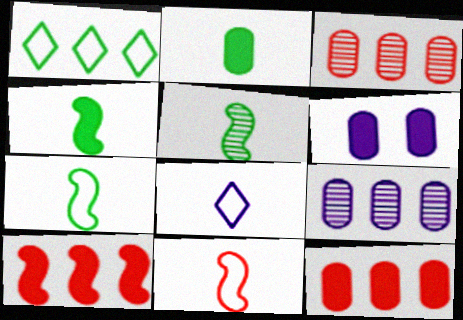[[1, 9, 10], 
[2, 6, 12], 
[4, 5, 7]]